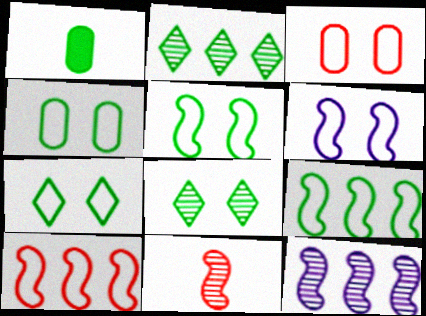[[1, 2, 5], 
[1, 8, 9], 
[3, 6, 7], 
[4, 5, 7]]